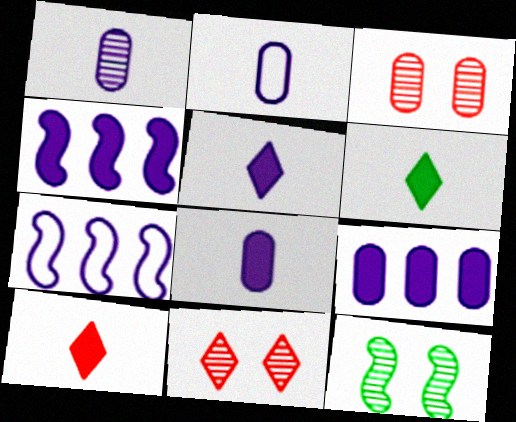[[1, 2, 8], 
[3, 6, 7], 
[5, 6, 10]]